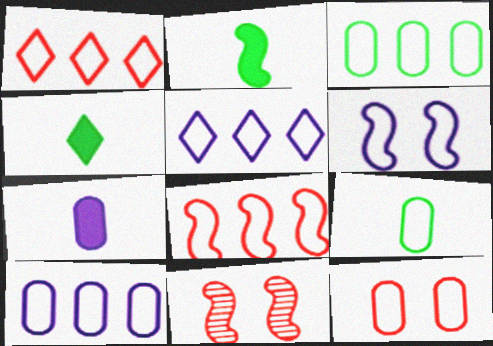[[1, 6, 9], 
[3, 5, 8], 
[4, 10, 11], 
[9, 10, 12]]